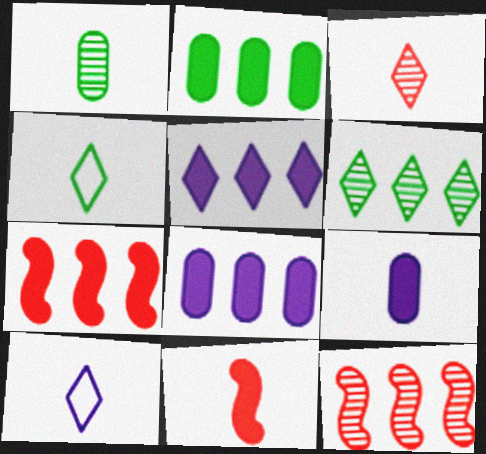[[1, 10, 11], 
[2, 5, 7]]